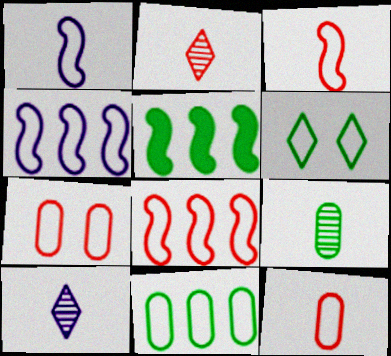[[4, 6, 12], 
[5, 6, 9], 
[5, 7, 10]]